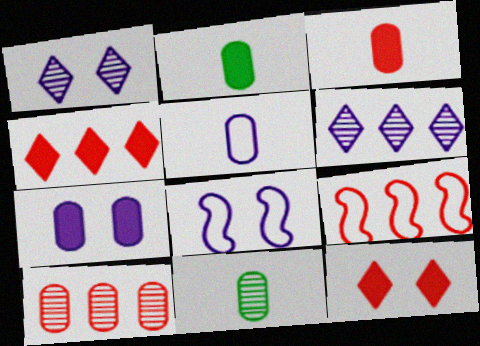[[1, 2, 9], 
[1, 7, 8], 
[3, 5, 11], 
[4, 8, 11], 
[4, 9, 10]]